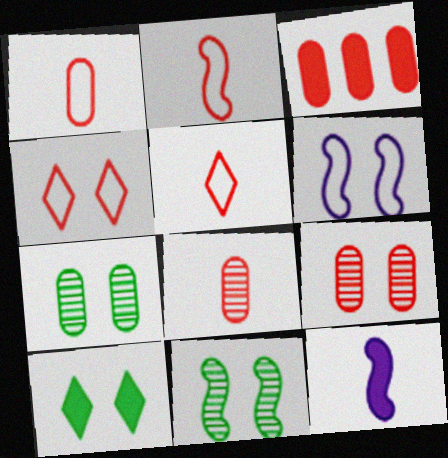[[1, 2, 5], 
[1, 3, 9], 
[3, 10, 12], 
[6, 9, 10]]